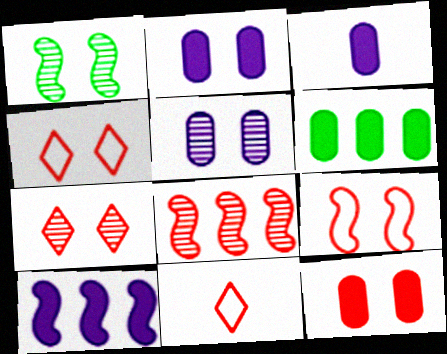[[1, 2, 4], 
[1, 5, 7], 
[3, 6, 12], 
[7, 9, 12], 
[8, 11, 12]]